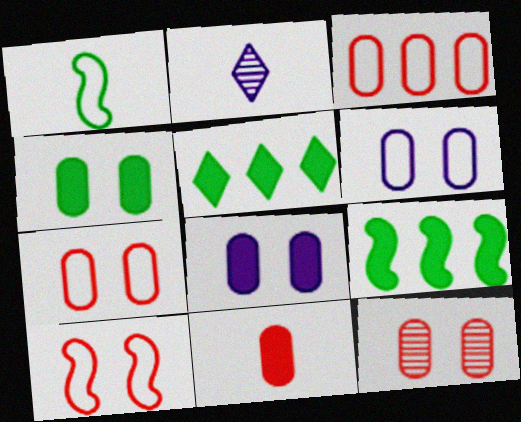[[1, 2, 11], 
[2, 7, 9], 
[3, 11, 12], 
[4, 6, 12]]